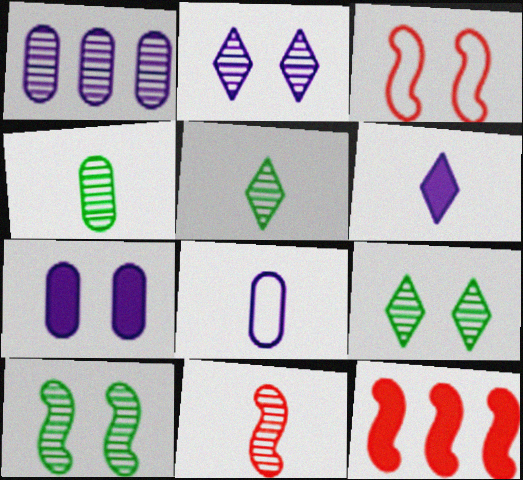[[1, 7, 8], 
[1, 9, 11], 
[3, 7, 9], 
[3, 11, 12], 
[8, 9, 12]]